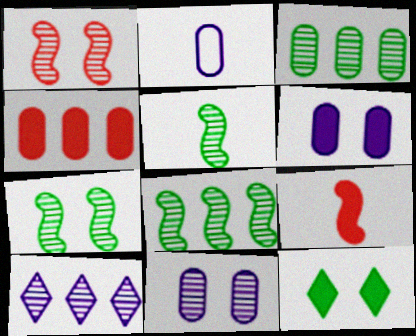[[5, 7, 8]]